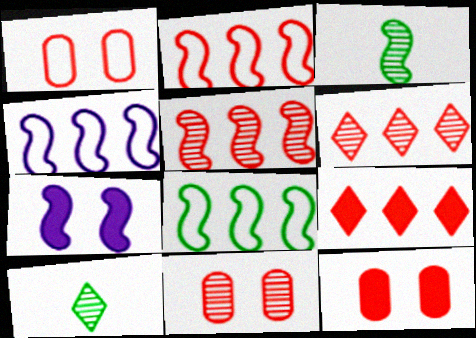[[1, 11, 12], 
[2, 3, 7], 
[2, 4, 8], 
[4, 10, 12]]